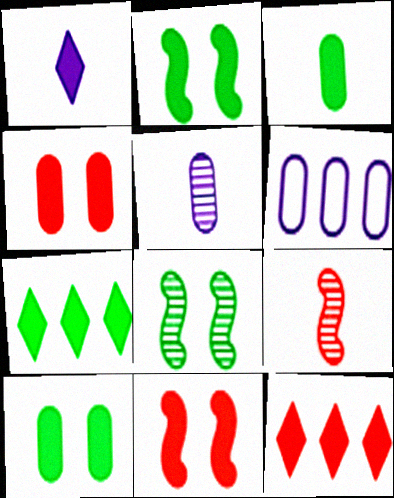[[2, 3, 7]]